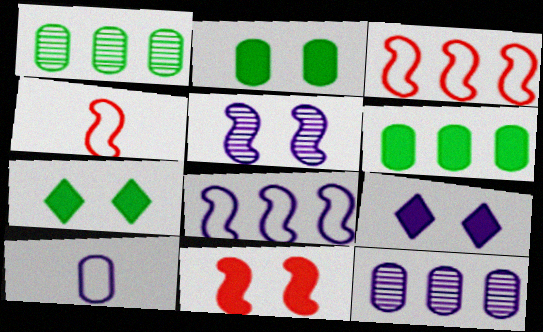[[1, 4, 9], 
[2, 9, 11], 
[4, 7, 12]]